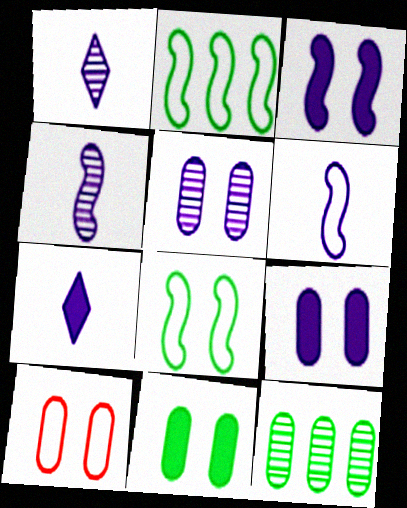[[5, 10, 11]]